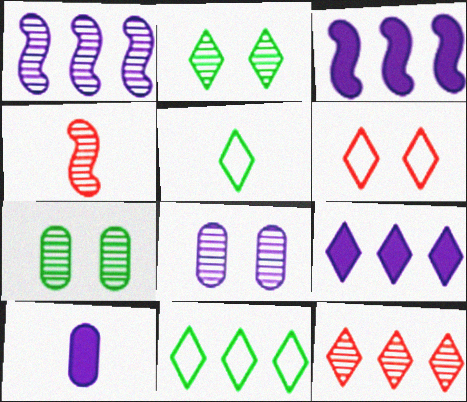[[4, 5, 10], 
[9, 11, 12]]